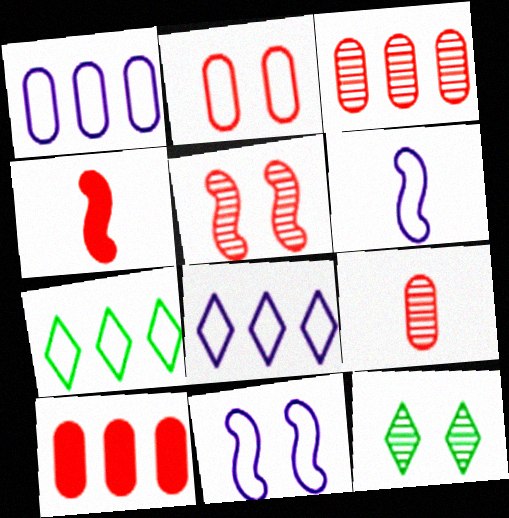[[1, 4, 12], 
[2, 6, 7], 
[2, 9, 10], 
[6, 10, 12]]